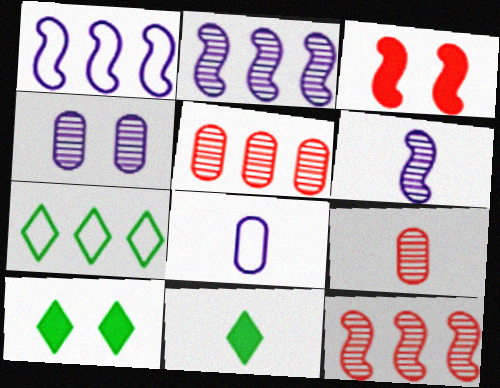[[1, 9, 10], 
[8, 10, 12]]